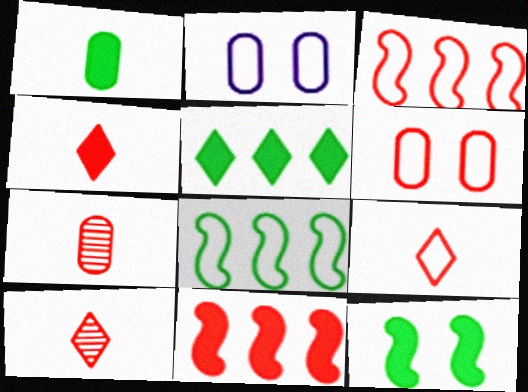[[1, 5, 12], 
[2, 8, 9], 
[3, 6, 9], 
[4, 9, 10], 
[6, 10, 11]]